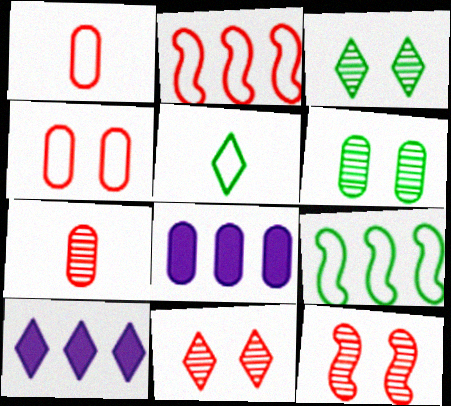[[1, 6, 8], 
[5, 8, 12], 
[5, 10, 11]]